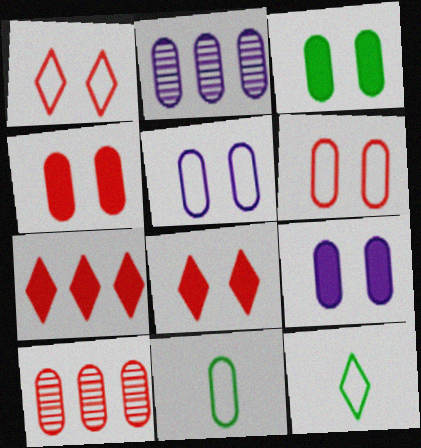[[2, 4, 11], 
[3, 4, 9], 
[9, 10, 11]]